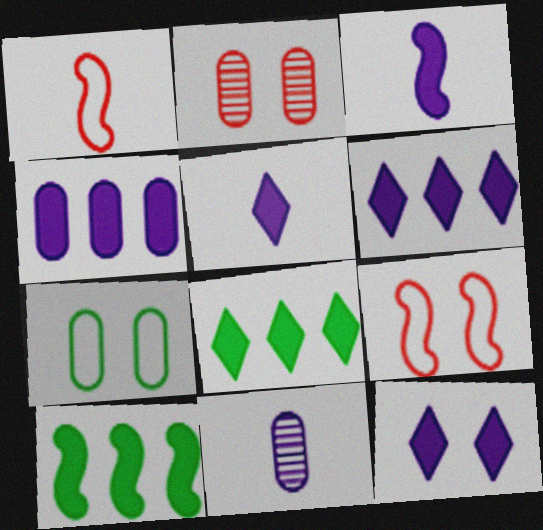[[3, 4, 12], 
[5, 6, 12], 
[8, 9, 11]]